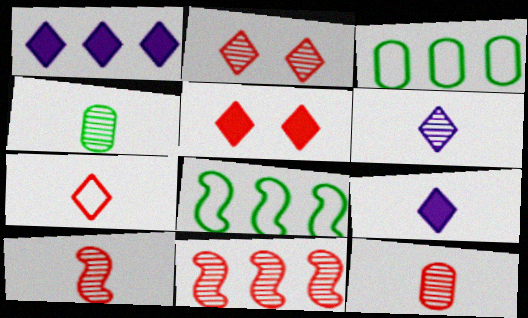[[1, 3, 11], 
[2, 11, 12], 
[4, 6, 10]]